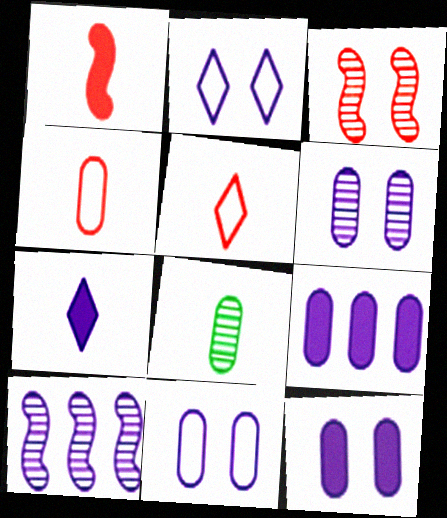[[6, 11, 12], 
[7, 10, 11]]